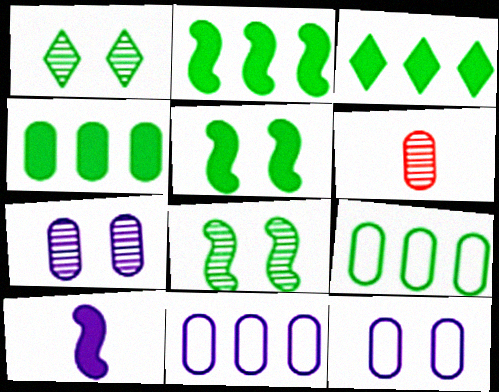[[2, 3, 4], 
[4, 6, 12]]